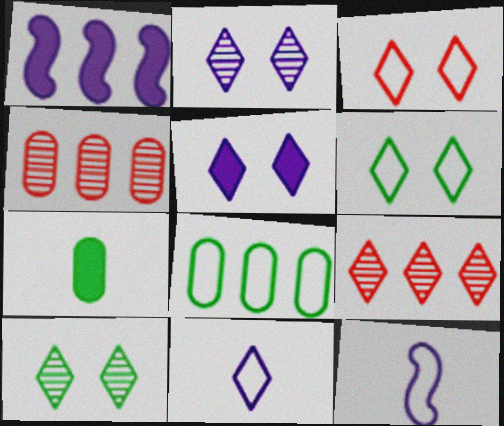[[1, 8, 9], 
[3, 5, 10], 
[3, 8, 12]]